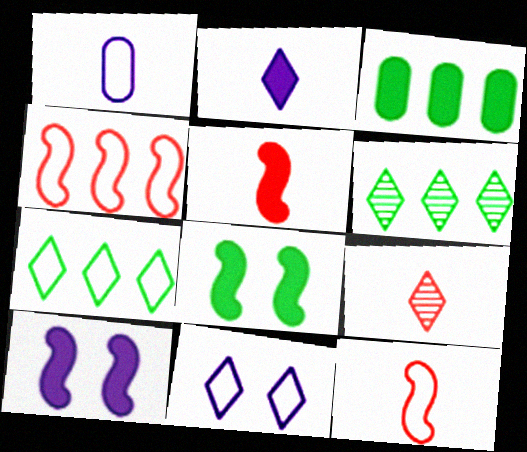[]